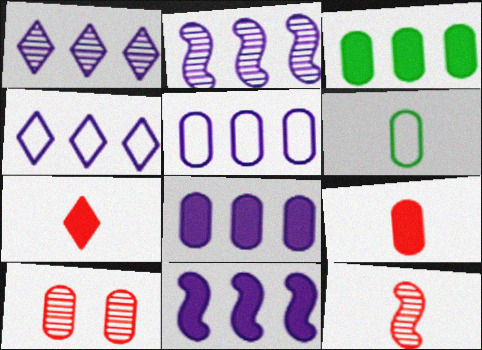[[1, 5, 11], 
[2, 4, 8], 
[6, 8, 10]]